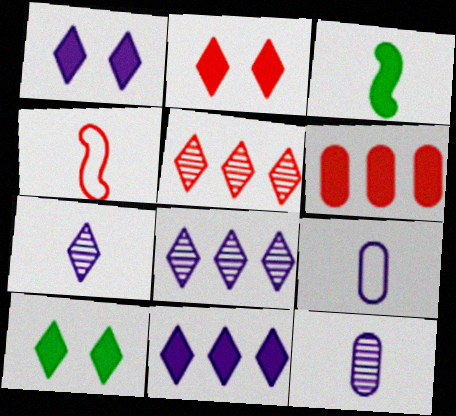[[1, 2, 10], 
[1, 3, 6]]